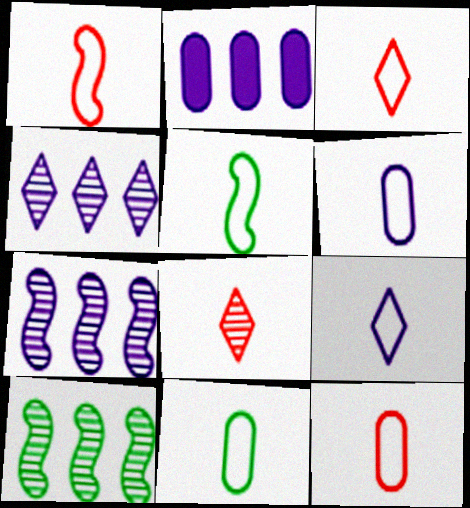[[1, 3, 12], 
[1, 9, 11], 
[3, 5, 6], 
[5, 9, 12], 
[6, 11, 12]]